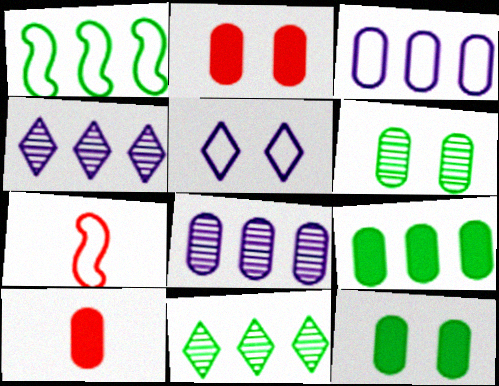[[1, 9, 11], 
[3, 6, 10], 
[4, 7, 12]]